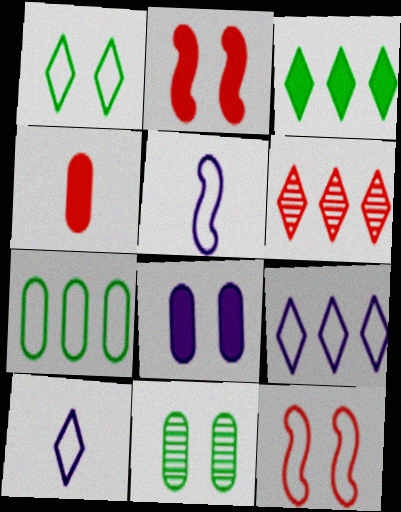[[3, 6, 9], 
[4, 6, 12], 
[7, 10, 12]]